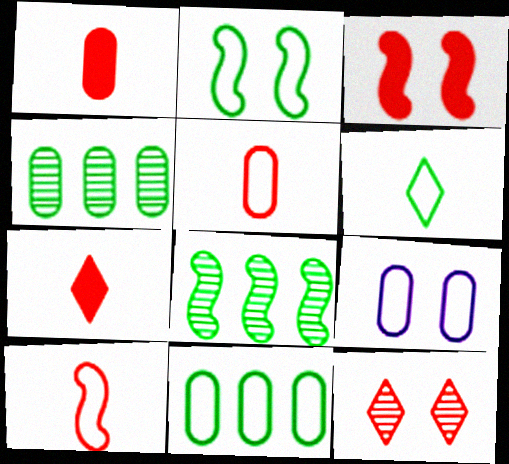[[1, 4, 9], 
[2, 6, 11], 
[5, 9, 11], 
[7, 8, 9]]